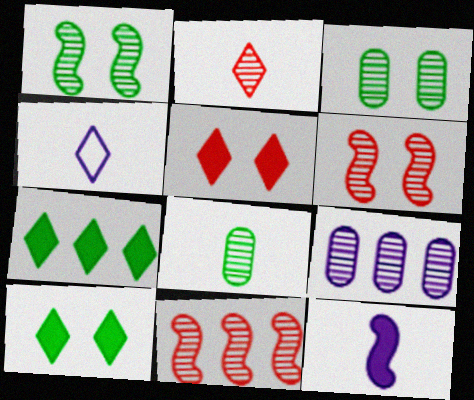[[1, 2, 9]]